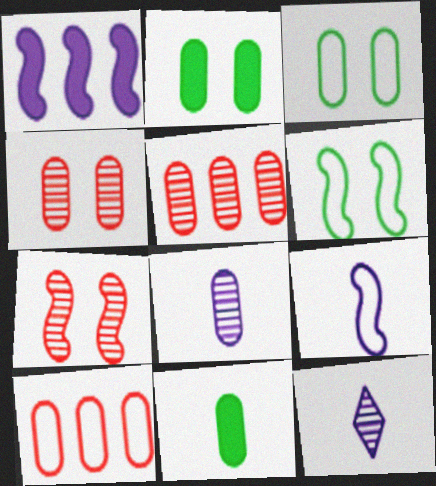[[2, 8, 10]]